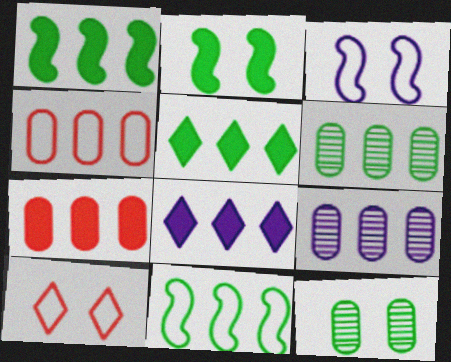[[1, 7, 8], 
[5, 6, 11]]